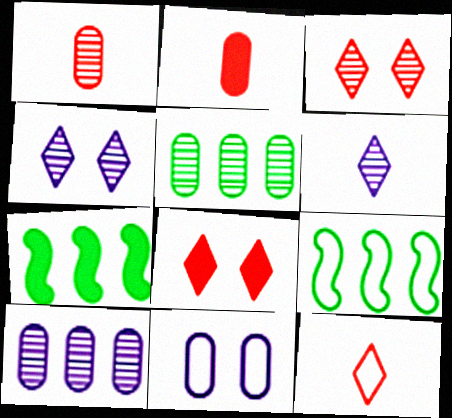[[2, 4, 9], 
[2, 5, 11], 
[9, 11, 12]]